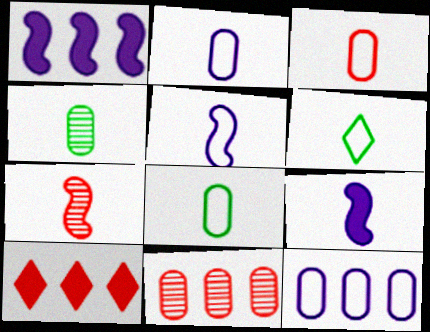[[2, 3, 8], 
[3, 5, 6]]